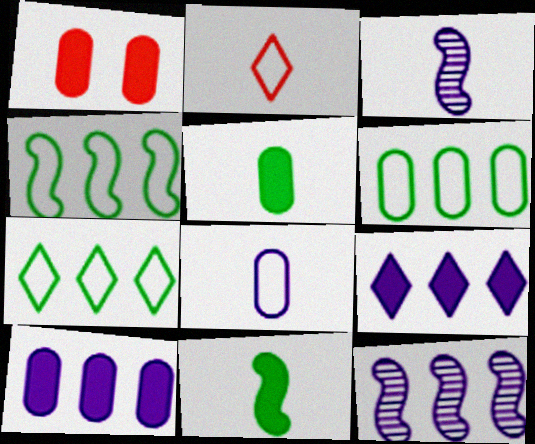[[1, 3, 7], 
[1, 5, 10], 
[1, 9, 11], 
[2, 3, 5], 
[4, 6, 7]]